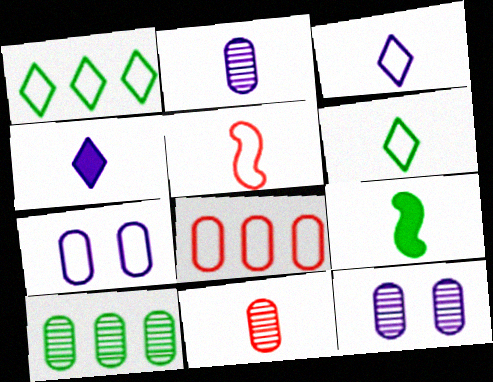[[1, 5, 7], 
[3, 9, 11], 
[10, 11, 12]]